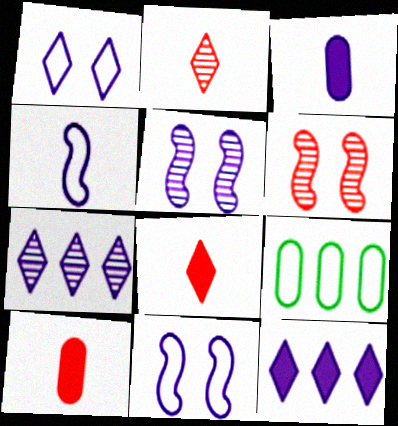[[3, 7, 11], 
[5, 8, 9]]